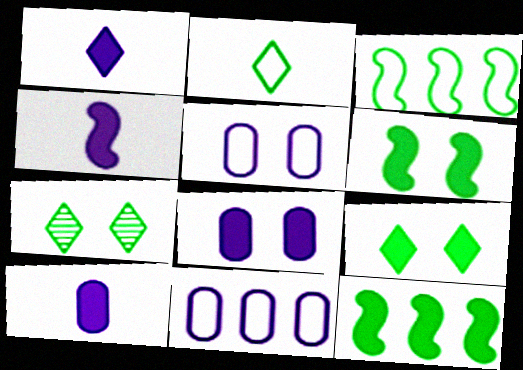[[1, 4, 10]]